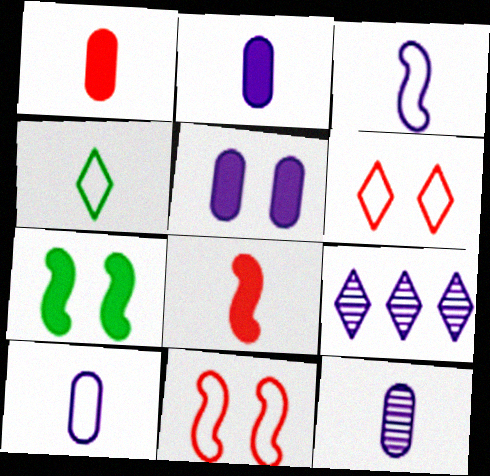[[2, 10, 12], 
[3, 5, 9], 
[4, 8, 12]]